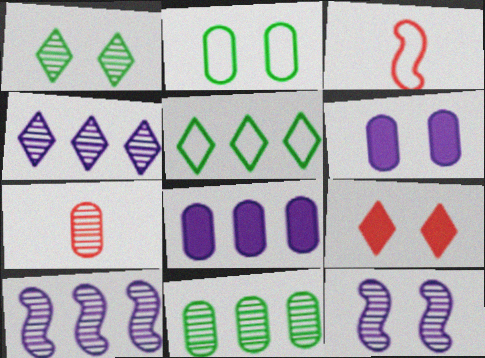[[1, 3, 8], 
[1, 7, 10], 
[2, 7, 8], 
[2, 9, 12]]